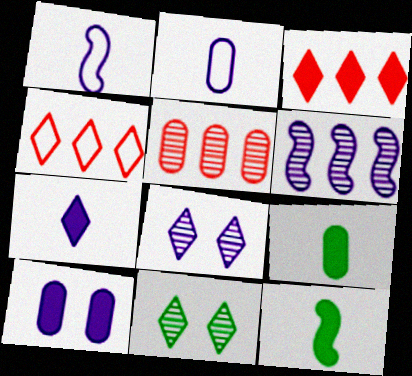[[3, 10, 12], 
[4, 7, 11]]